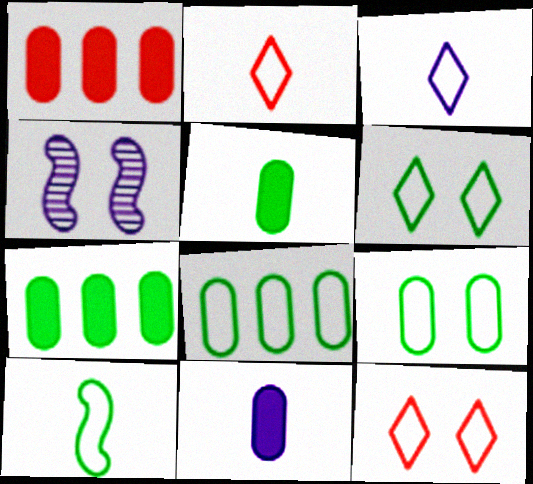[[2, 4, 7], 
[6, 8, 10]]